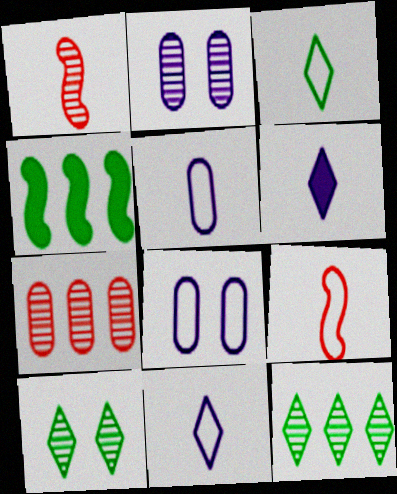[[1, 2, 12], 
[3, 5, 9]]